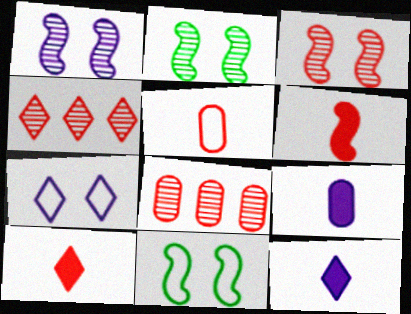[[1, 2, 3], 
[4, 9, 11], 
[8, 11, 12]]